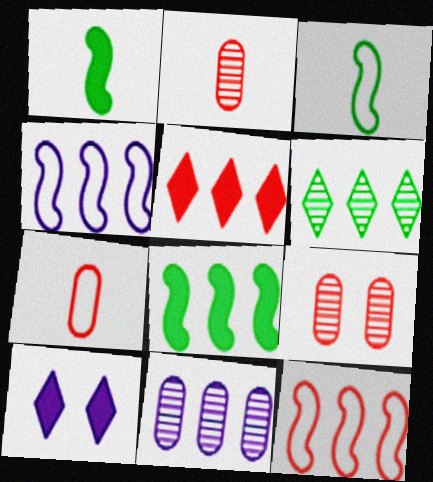[]